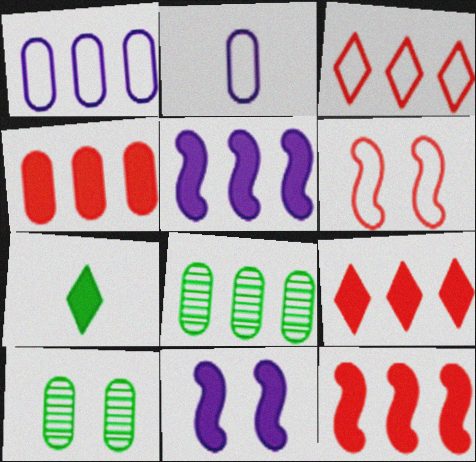[[1, 4, 8], 
[2, 4, 10], 
[3, 5, 8], 
[4, 7, 11], 
[4, 9, 12]]